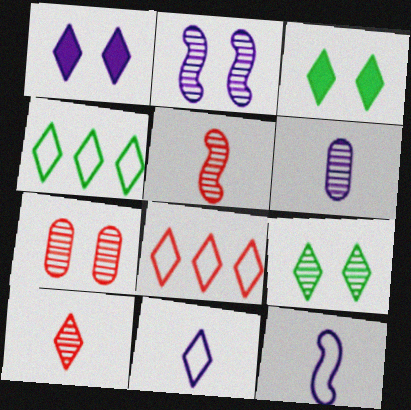[[1, 4, 10], 
[2, 7, 9]]